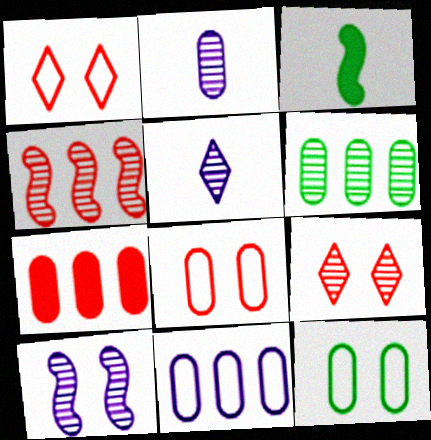[[2, 7, 12], 
[3, 9, 11], 
[6, 7, 11]]